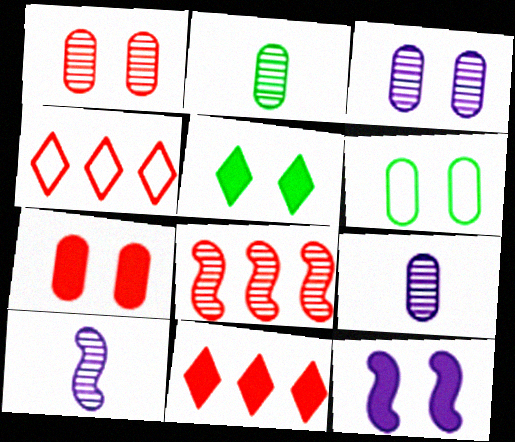[[2, 4, 12], 
[3, 6, 7], 
[5, 7, 12], 
[6, 10, 11]]